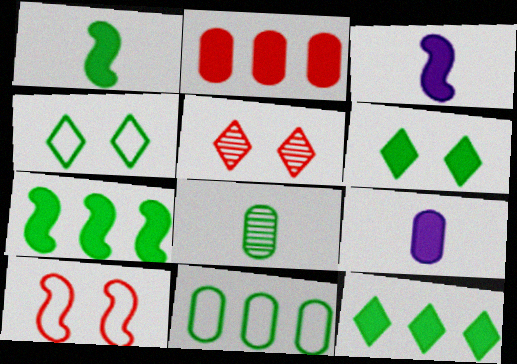[[2, 3, 6], 
[3, 5, 11], 
[4, 7, 8]]